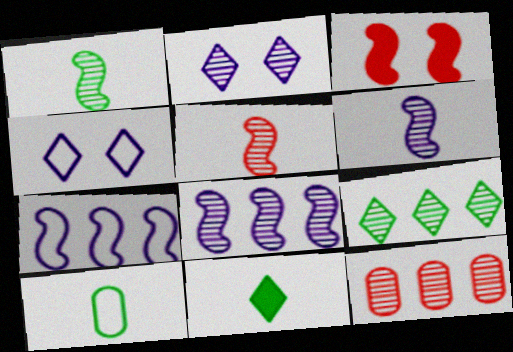[[1, 2, 12], 
[1, 3, 7], 
[1, 5, 6], 
[1, 10, 11], 
[8, 9, 12]]